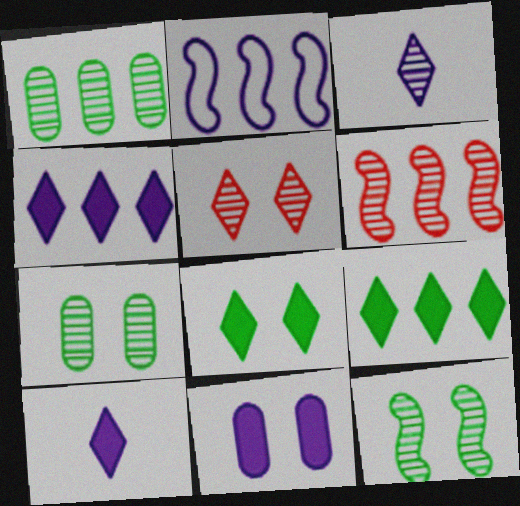[[2, 3, 11], 
[3, 6, 7]]